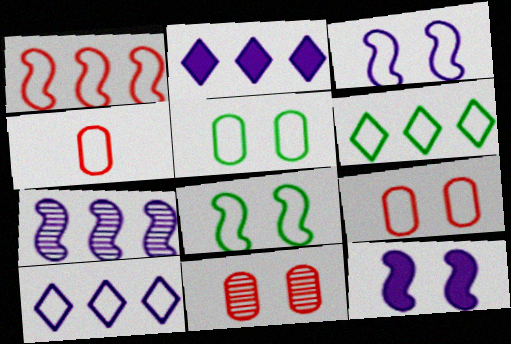[[3, 4, 6], 
[4, 8, 10]]